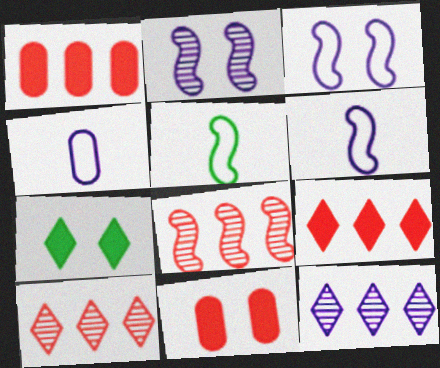[[4, 7, 8], 
[5, 11, 12]]